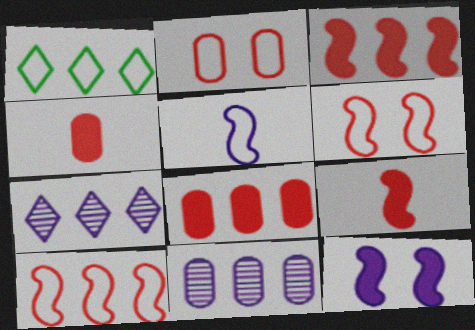[[1, 2, 5], 
[1, 3, 11]]